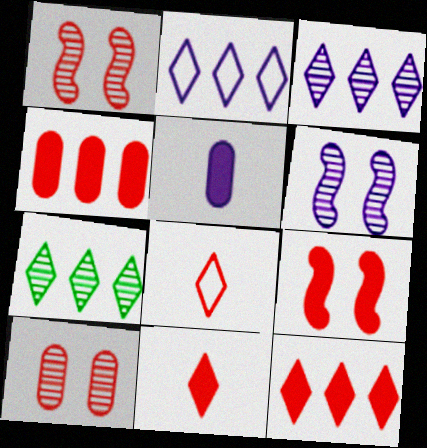[[1, 4, 8], 
[2, 5, 6], 
[2, 7, 12], 
[4, 9, 11]]